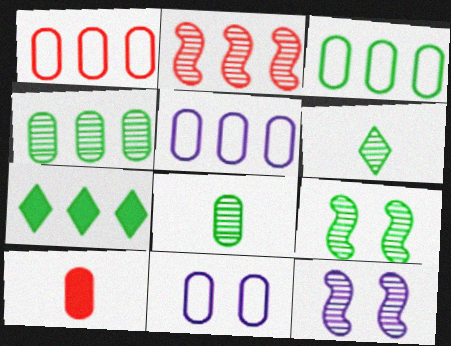[[1, 3, 5], 
[2, 5, 7], 
[4, 6, 9], 
[4, 10, 11]]